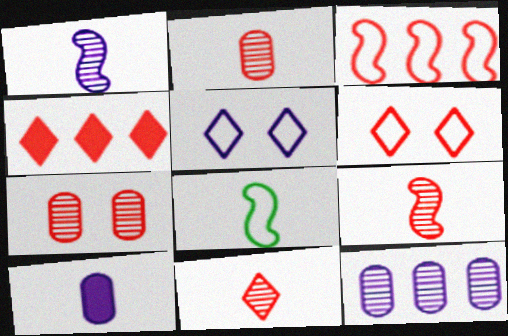[[2, 9, 11], 
[4, 6, 11], 
[8, 10, 11]]